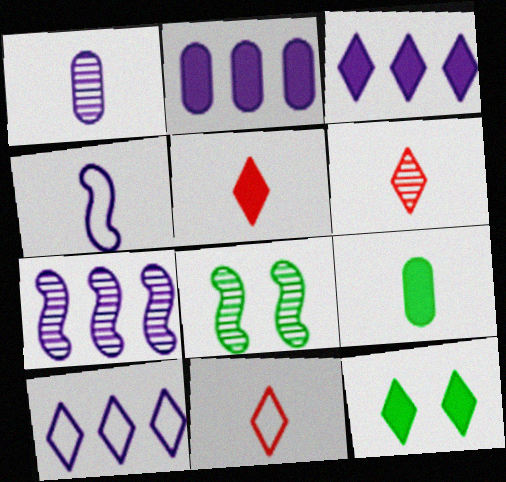[[2, 7, 10], 
[2, 8, 11], 
[3, 5, 12], 
[4, 6, 9], 
[5, 6, 11], 
[6, 10, 12]]